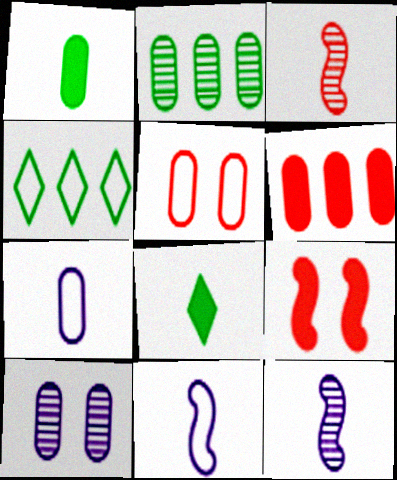[[3, 7, 8], 
[4, 5, 11]]